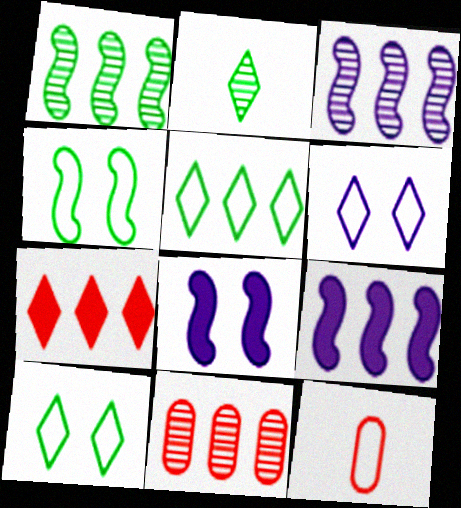[[2, 6, 7], 
[5, 9, 11]]